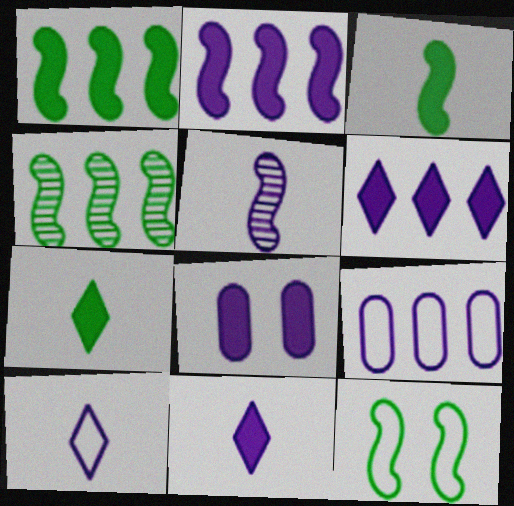[[2, 8, 11], 
[3, 4, 12]]